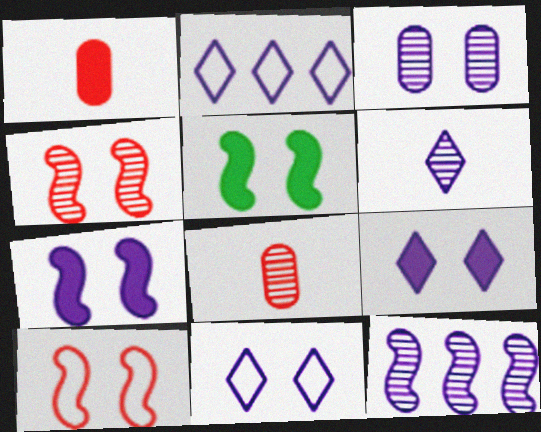[[2, 5, 8], 
[2, 6, 9], 
[3, 6, 12], 
[3, 7, 11]]